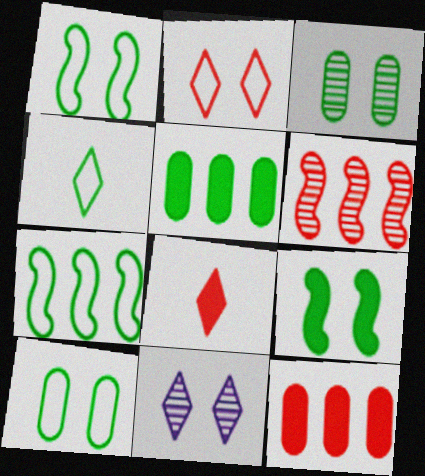[[4, 7, 10]]